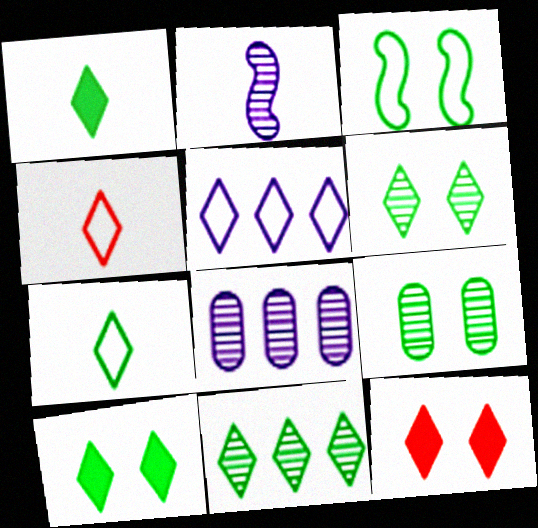[[3, 9, 10], 
[7, 10, 11]]